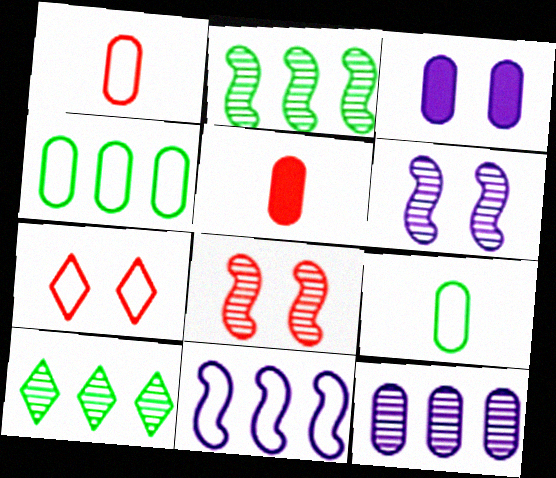[[7, 9, 11]]